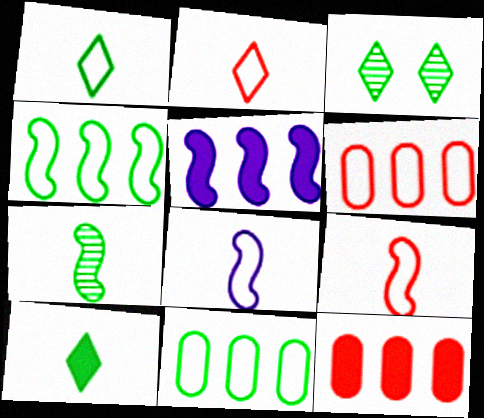[[3, 8, 12]]